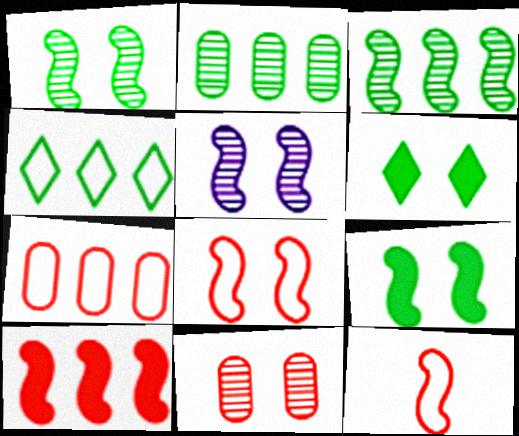[[5, 8, 9]]